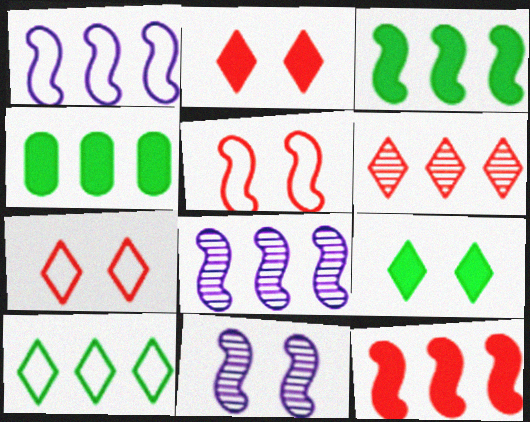[[1, 4, 6]]